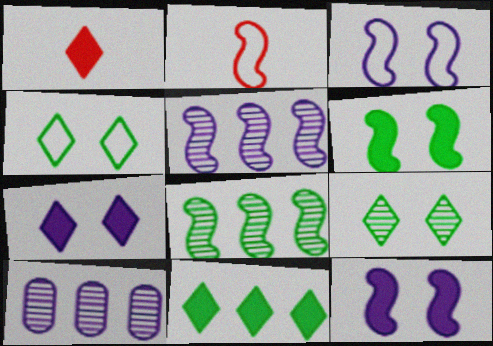[[1, 7, 11], 
[2, 5, 6], 
[2, 8, 12]]